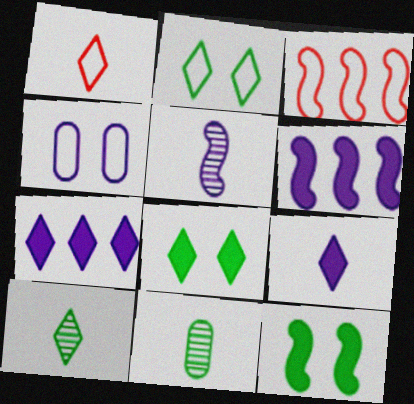[[1, 9, 10], 
[3, 5, 12], 
[4, 5, 7]]